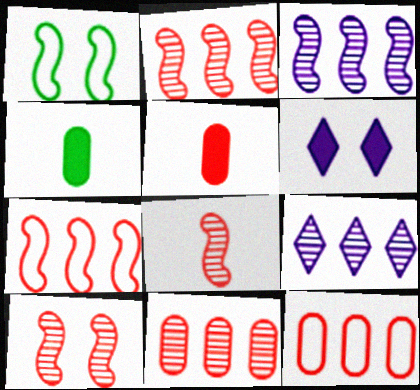[[1, 5, 9], 
[2, 8, 10]]